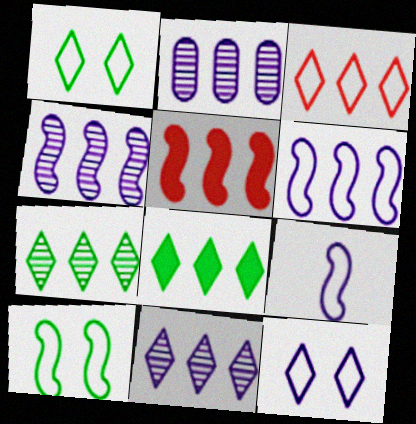[[2, 4, 11], 
[3, 8, 11]]